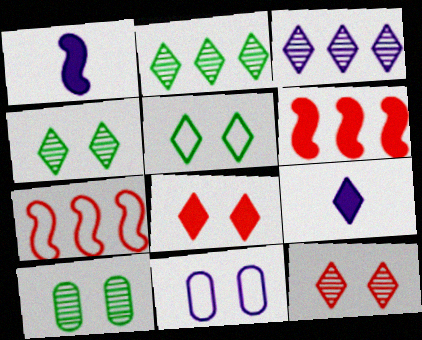[[1, 3, 11], 
[7, 9, 10]]